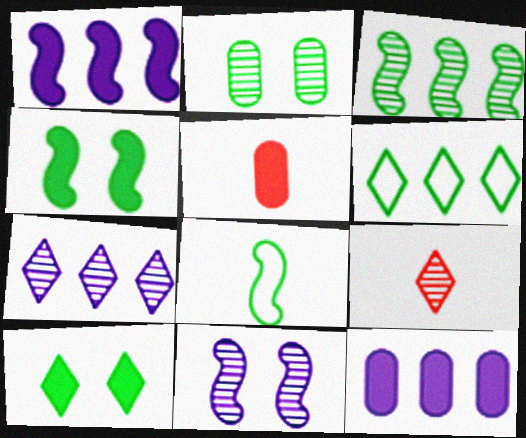[[1, 5, 10], 
[3, 4, 8], 
[5, 6, 11]]